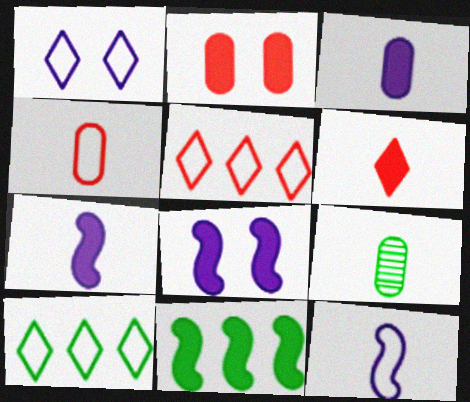[[3, 4, 9], 
[5, 8, 9], 
[6, 9, 12]]